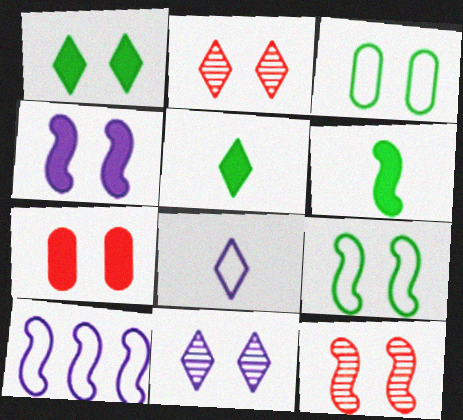[[1, 4, 7], 
[2, 3, 4], 
[4, 9, 12], 
[6, 10, 12], 
[7, 9, 11]]